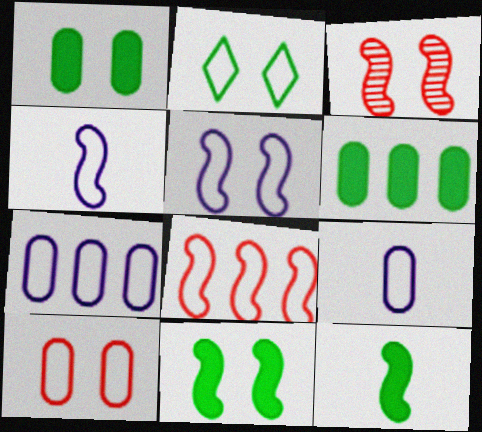[[2, 5, 10], 
[2, 8, 9], 
[3, 5, 11]]